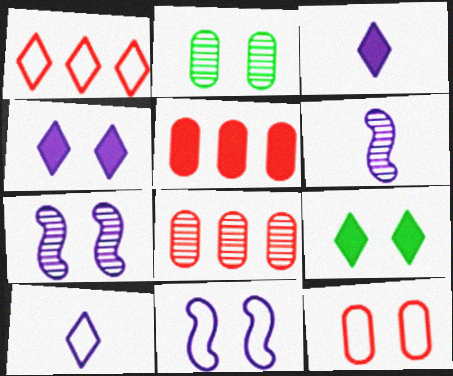[[7, 9, 12]]